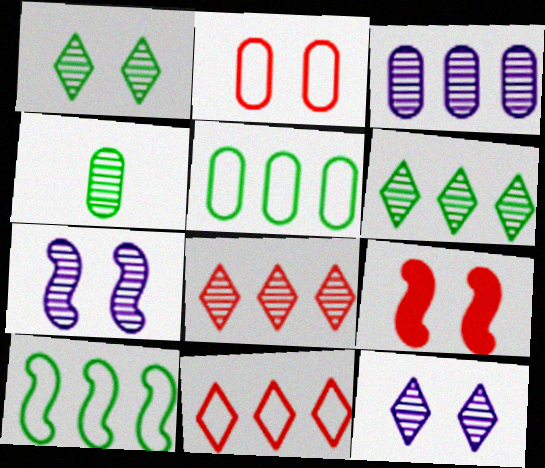[[4, 7, 8]]